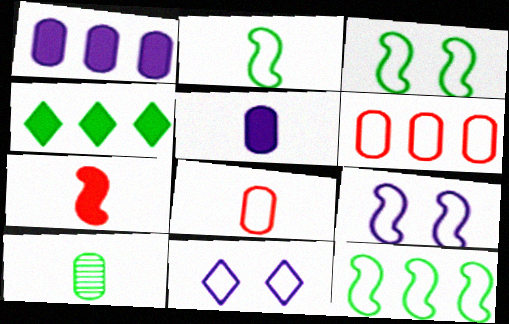[[2, 3, 12], 
[2, 6, 11], 
[3, 4, 10], 
[5, 8, 10], 
[8, 11, 12]]